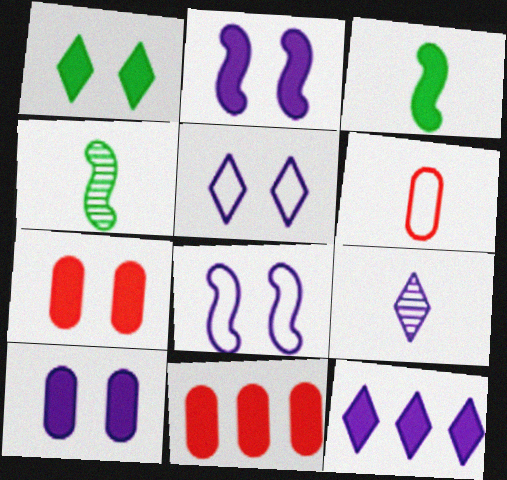[[1, 2, 7], 
[3, 6, 9], 
[3, 7, 12], 
[4, 5, 11], 
[5, 9, 12]]